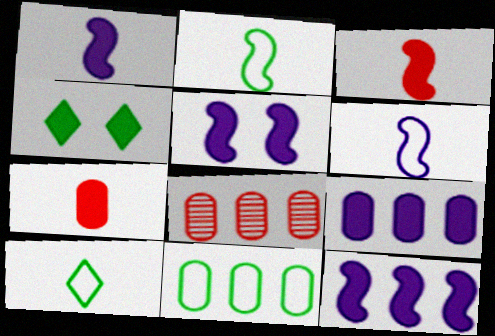[[1, 5, 12], 
[3, 4, 9], 
[4, 6, 8], 
[4, 7, 12], 
[5, 8, 10], 
[8, 9, 11]]